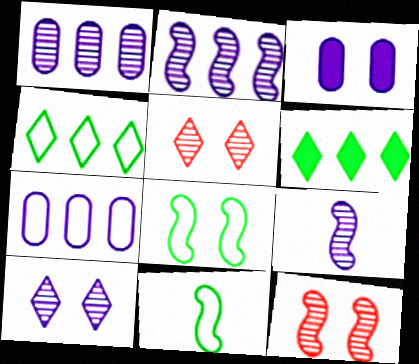[[1, 9, 10], 
[3, 5, 8]]